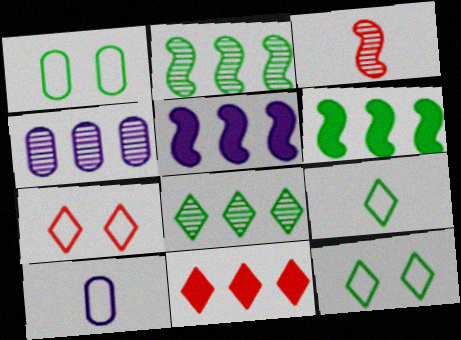[]